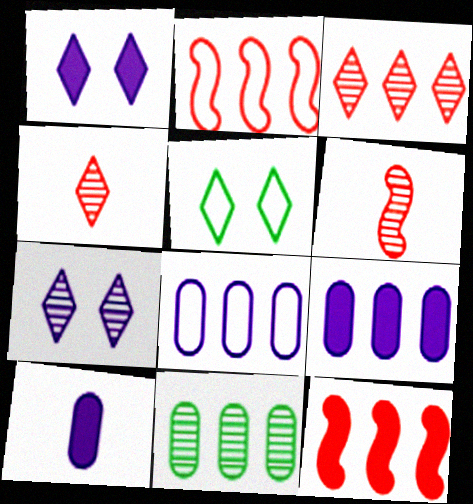[[5, 6, 9], 
[6, 7, 11]]